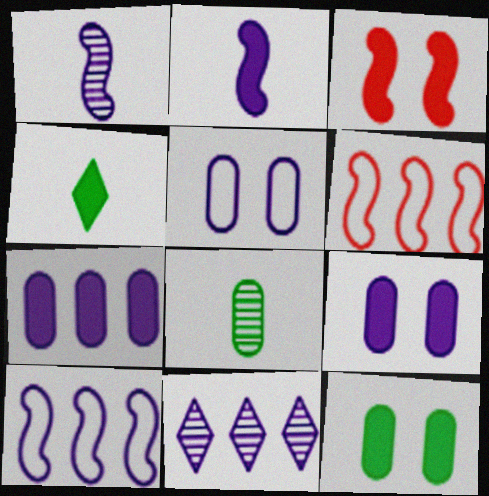[[2, 5, 11], 
[3, 4, 7], 
[7, 10, 11]]